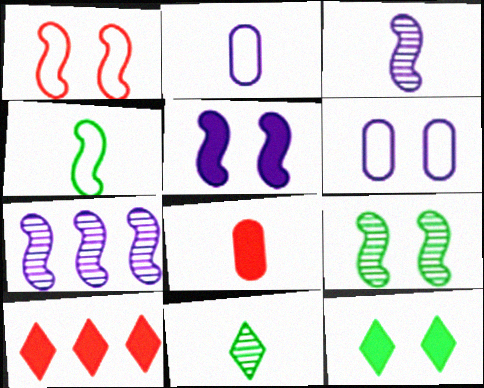[[1, 5, 9], 
[2, 9, 10]]